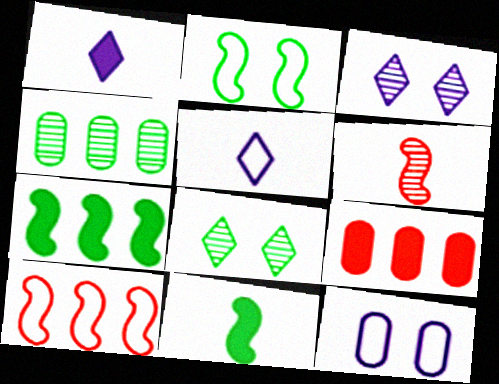[[3, 4, 6]]